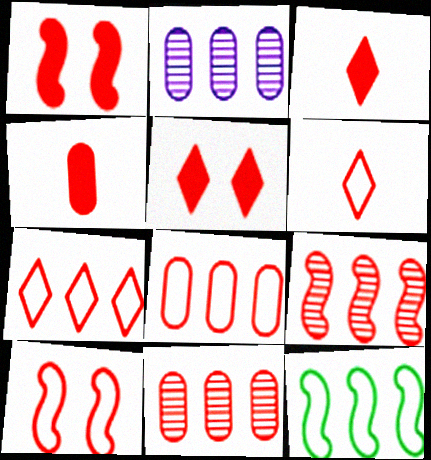[[1, 6, 11], 
[3, 10, 11], 
[6, 8, 10]]